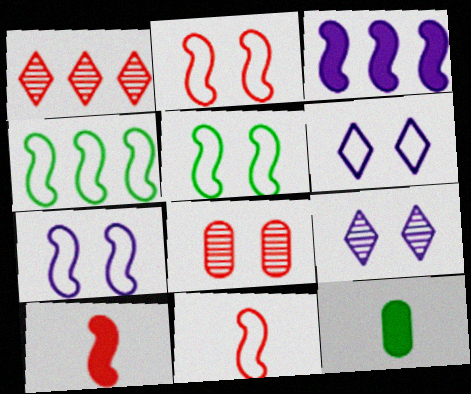[[1, 7, 12], 
[2, 5, 7], 
[4, 7, 11]]